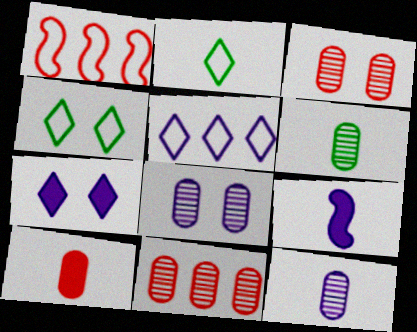[[1, 6, 7], 
[4, 9, 11], 
[5, 8, 9], 
[6, 8, 11]]